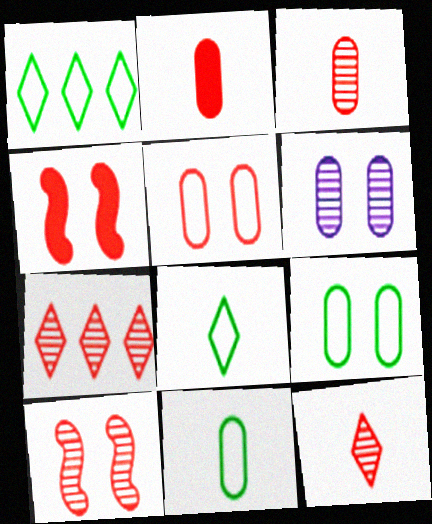[[3, 7, 10]]